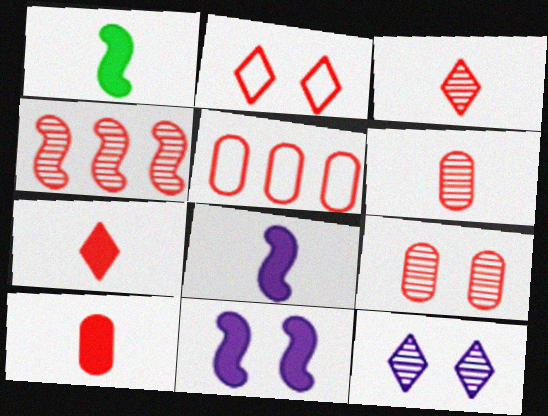[[1, 5, 12], 
[2, 4, 10], 
[3, 4, 9], 
[5, 9, 10]]